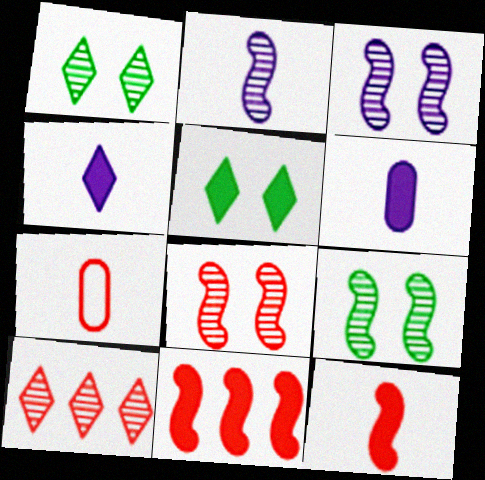[[3, 8, 9], 
[5, 6, 11]]